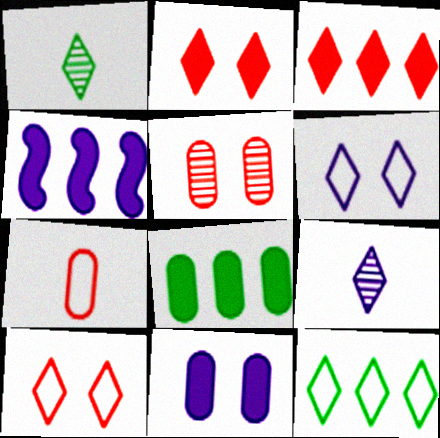[[1, 3, 6], 
[2, 9, 12], 
[3, 4, 8]]